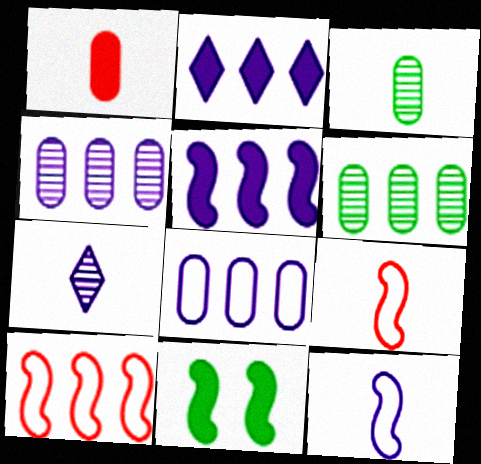[[1, 2, 11], 
[2, 6, 10]]